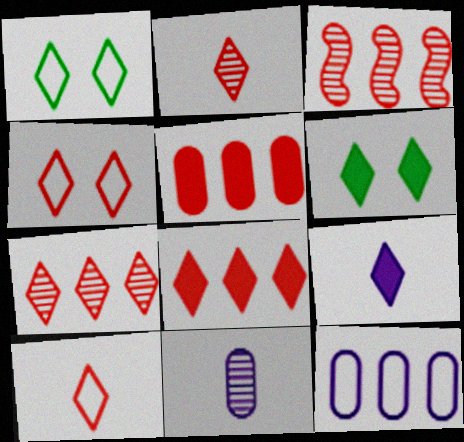[[1, 7, 9], 
[2, 4, 8], 
[6, 8, 9]]